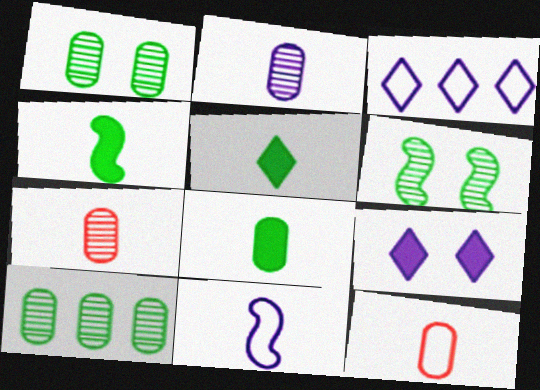[[2, 8, 12], 
[4, 5, 8], 
[5, 7, 11]]